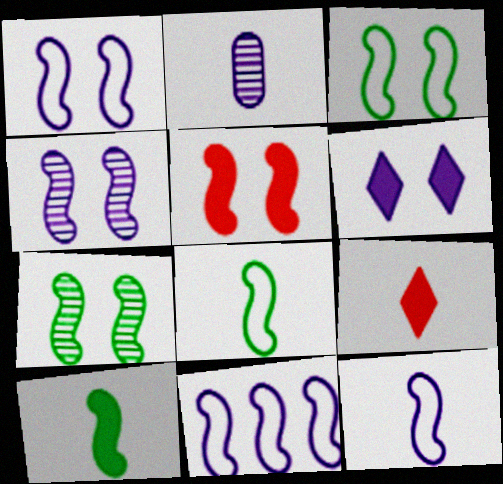[[1, 5, 7], 
[1, 11, 12], 
[2, 6, 11], 
[2, 8, 9], 
[3, 4, 5]]